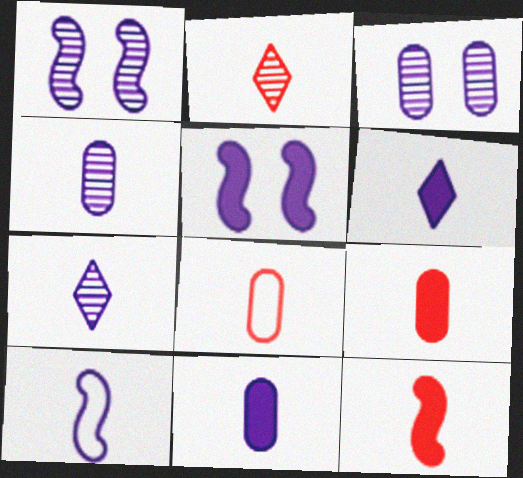[[2, 8, 12], 
[4, 6, 10], 
[7, 10, 11]]